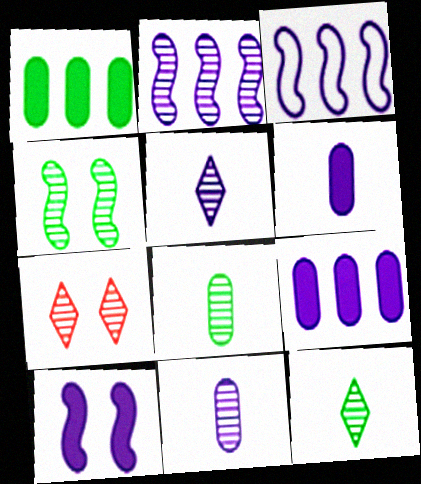[[2, 7, 8]]